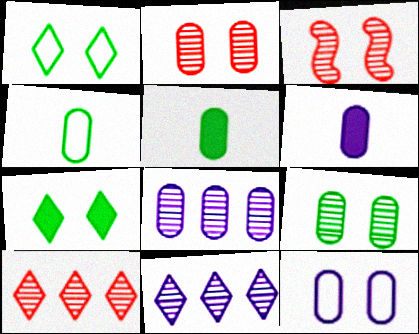[[3, 7, 12], 
[6, 8, 12]]